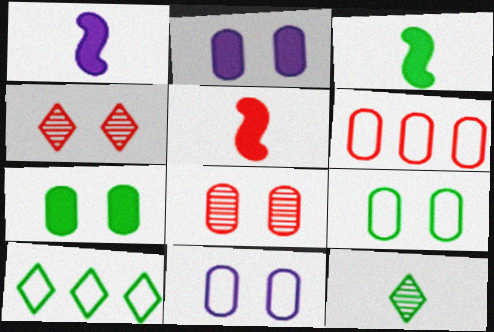[[1, 3, 5], 
[1, 8, 10], 
[2, 8, 9], 
[4, 5, 6], 
[7, 8, 11]]